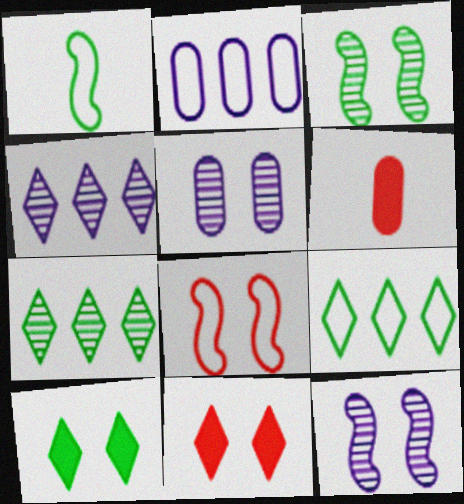[[5, 8, 10], 
[6, 9, 12]]